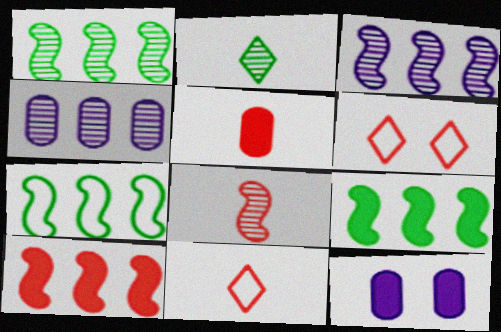[[1, 7, 9], 
[1, 11, 12], 
[3, 7, 10], 
[5, 8, 11]]